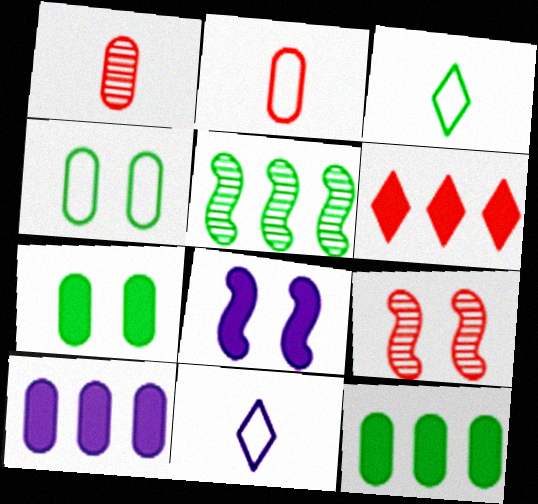[[1, 4, 10], 
[2, 6, 9], 
[3, 5, 7], 
[3, 9, 10], 
[9, 11, 12]]